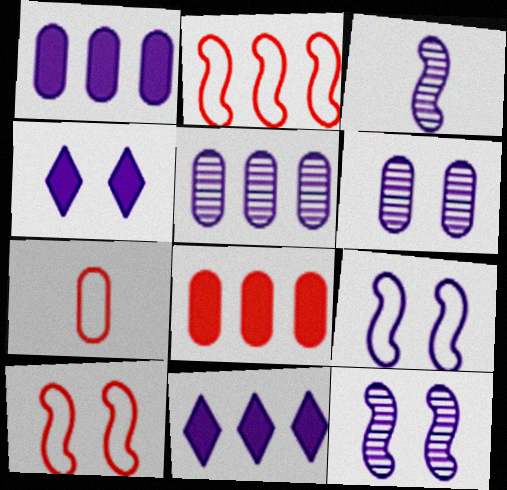[[4, 6, 9]]